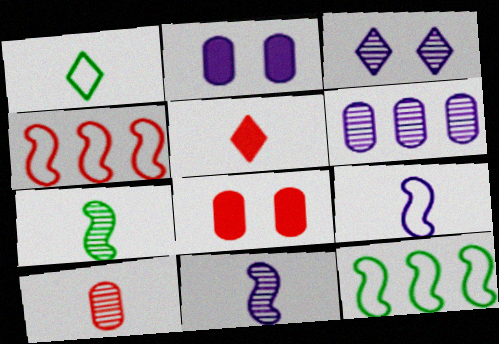[[3, 6, 11]]